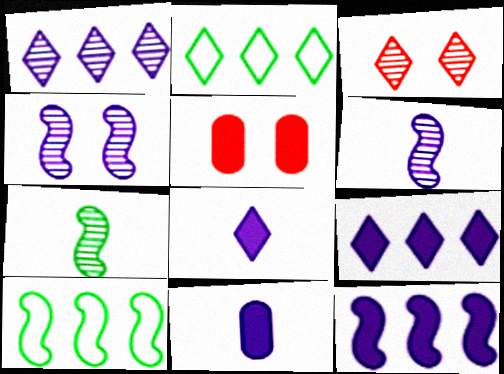[[2, 3, 8], 
[2, 5, 6], 
[3, 10, 11]]